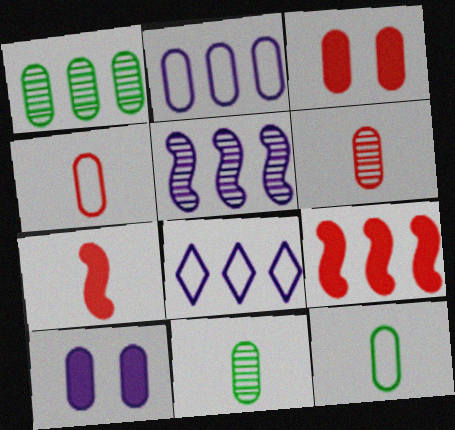[[1, 4, 10], 
[1, 8, 9], 
[2, 3, 11]]